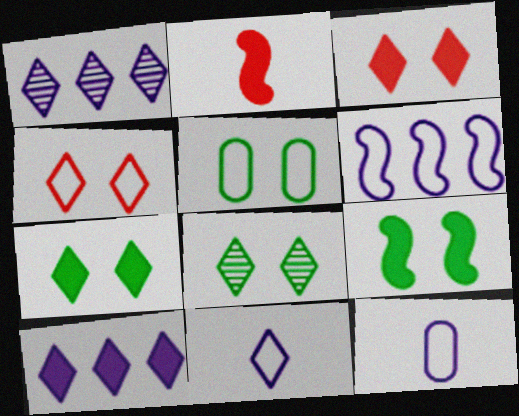[[1, 2, 5], 
[5, 8, 9]]